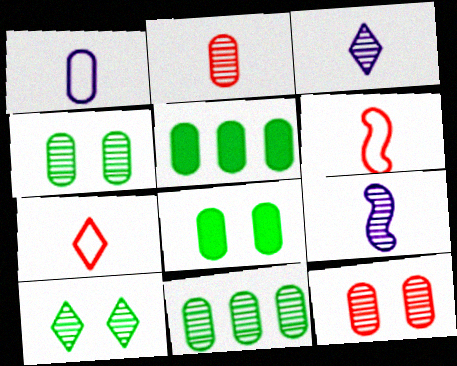[[1, 5, 12]]